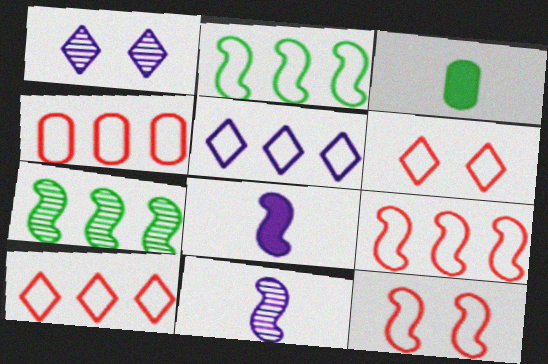[[1, 3, 9], 
[2, 4, 5], 
[4, 9, 10], 
[7, 8, 12]]